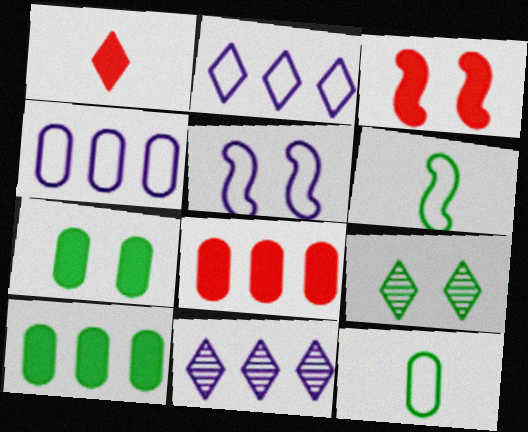[[1, 2, 9], 
[1, 3, 8], 
[3, 11, 12], 
[6, 9, 10]]